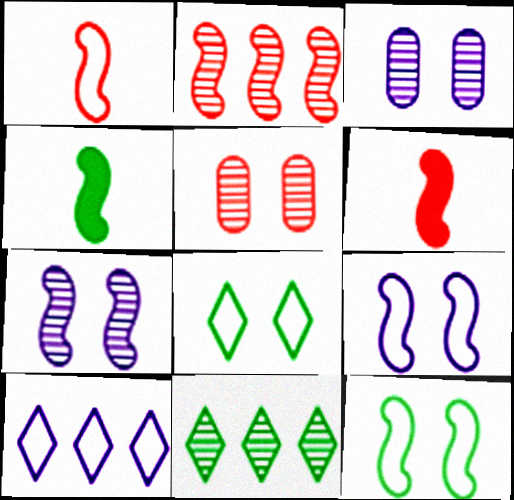[[2, 4, 9], 
[4, 5, 10]]